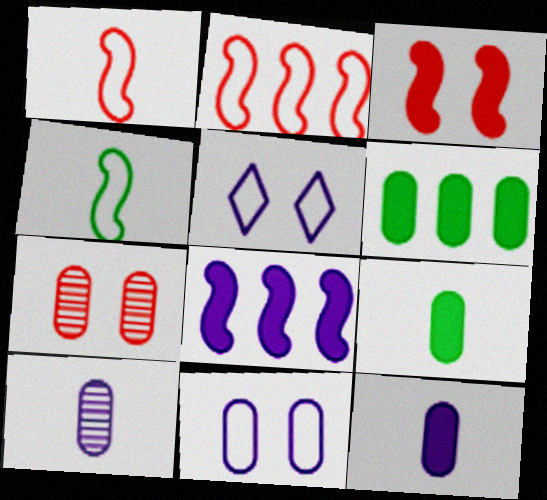[[5, 8, 10]]